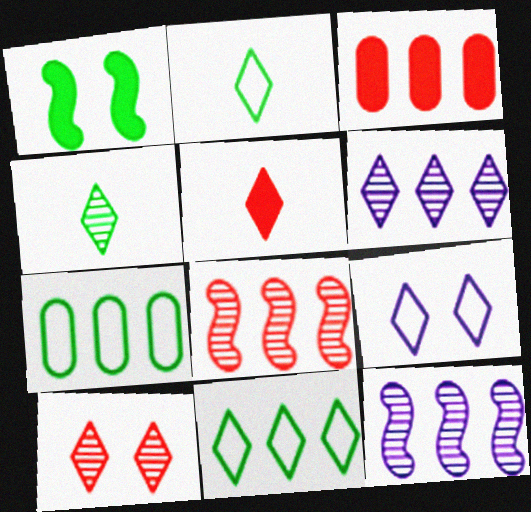[[1, 4, 7], 
[3, 11, 12], 
[4, 6, 10]]